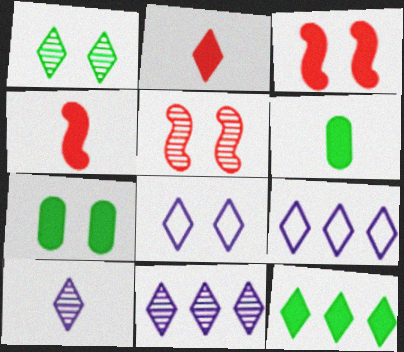[[1, 2, 9], 
[5, 6, 9], 
[5, 7, 8]]